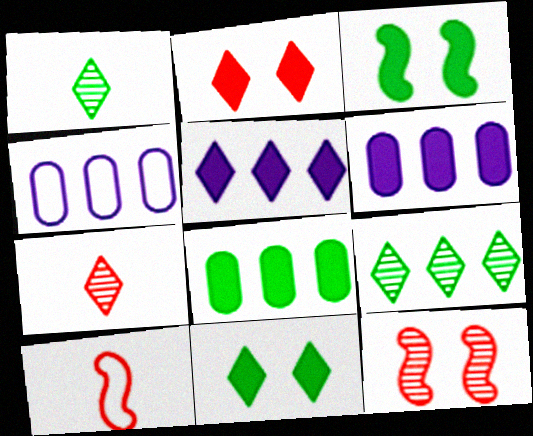[[3, 4, 7]]